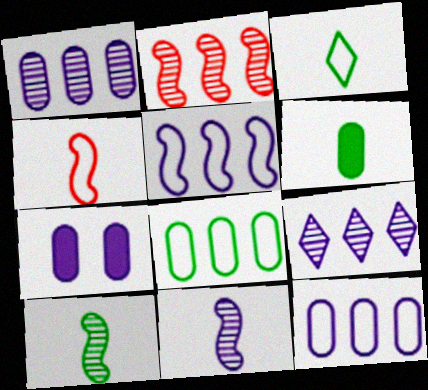[[2, 3, 7], 
[3, 6, 10]]